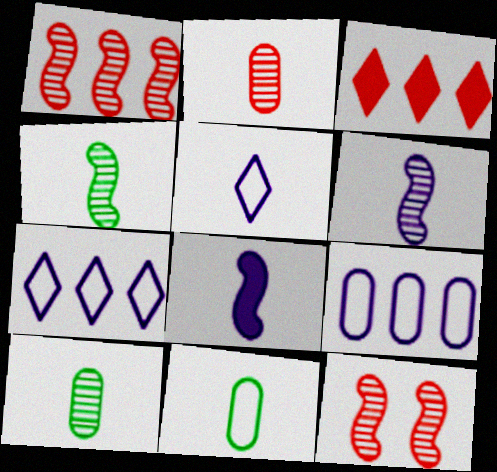[]